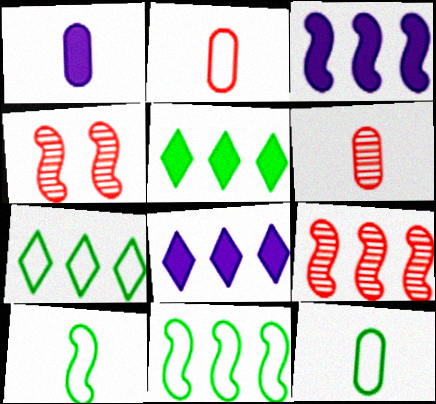[[1, 4, 7], 
[1, 6, 12], 
[3, 4, 10], 
[3, 9, 11], 
[4, 8, 12]]